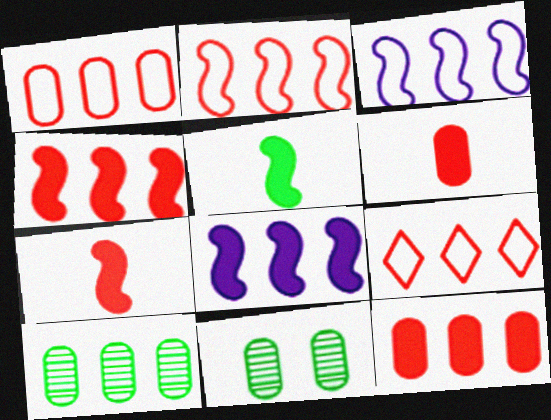[[1, 2, 9], 
[8, 9, 10]]